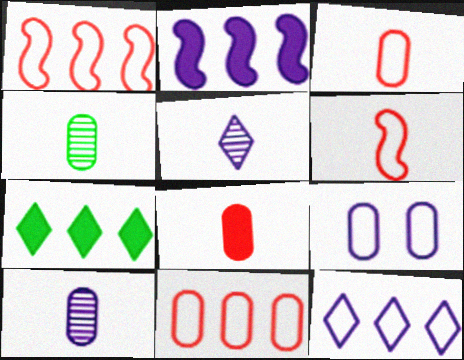[[2, 5, 9]]